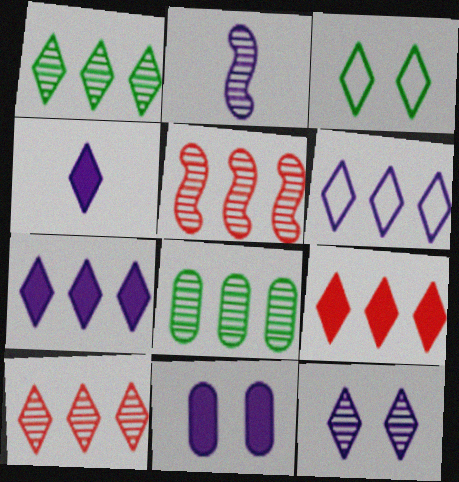[[1, 6, 9], 
[2, 6, 11], 
[3, 4, 10], 
[4, 6, 12]]